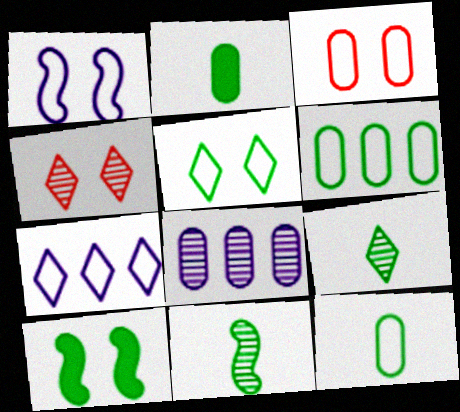[[1, 3, 5], 
[2, 3, 8], 
[4, 8, 11], 
[6, 9, 10]]